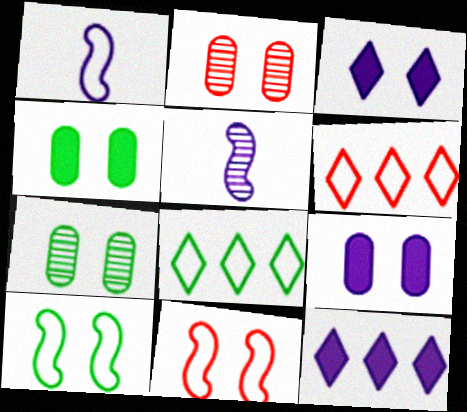[[2, 3, 10], 
[3, 7, 11], 
[4, 5, 6]]